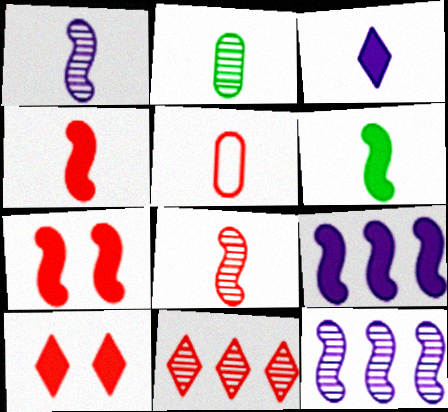[[5, 7, 11], 
[6, 7, 9]]